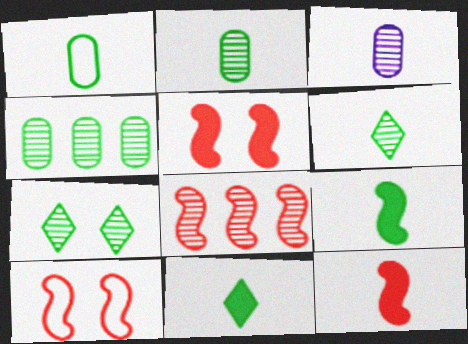[[1, 6, 9], 
[3, 7, 8], 
[8, 10, 12]]